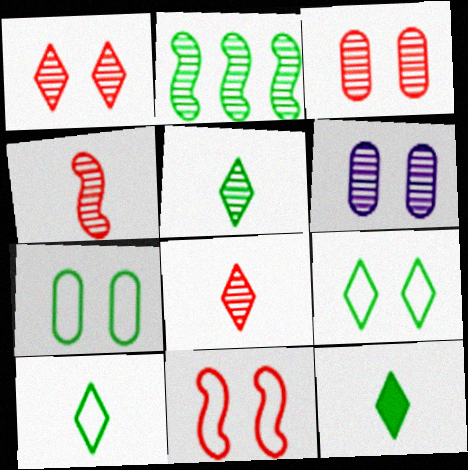[[2, 6, 8], 
[2, 7, 12], 
[5, 10, 12]]